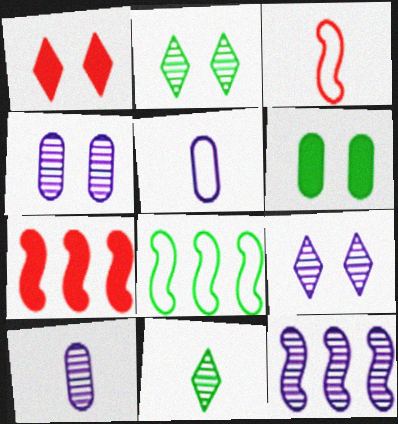[[1, 8, 10], 
[2, 5, 7], 
[6, 8, 11], 
[7, 8, 12], 
[9, 10, 12]]